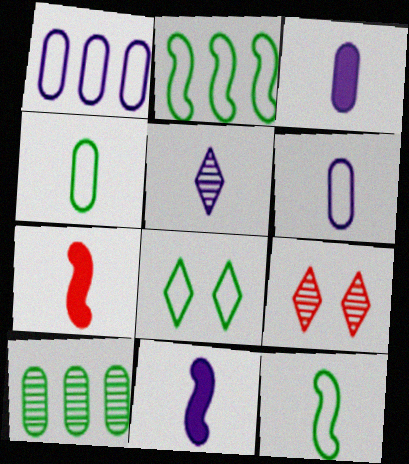[[2, 3, 9], 
[2, 4, 8], 
[4, 5, 7], 
[5, 6, 11]]